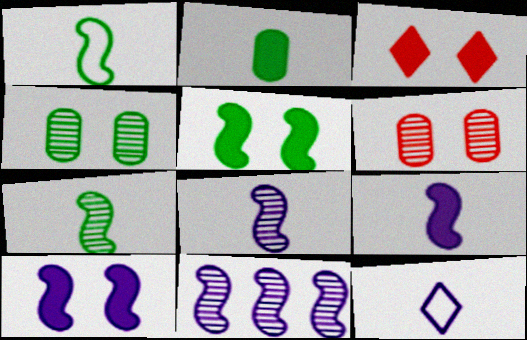[]